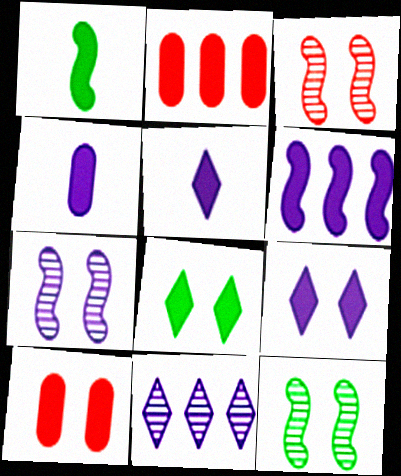[[1, 2, 9], 
[3, 7, 12], 
[4, 6, 9]]